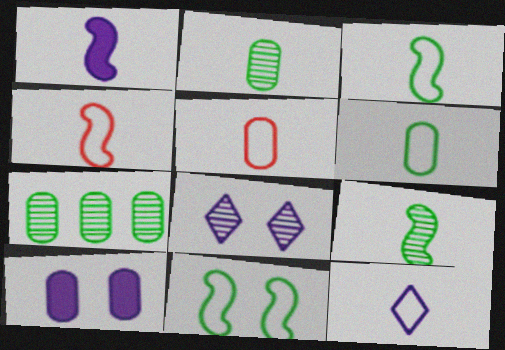[[1, 4, 9], 
[3, 5, 12], 
[4, 6, 12], 
[5, 7, 10]]